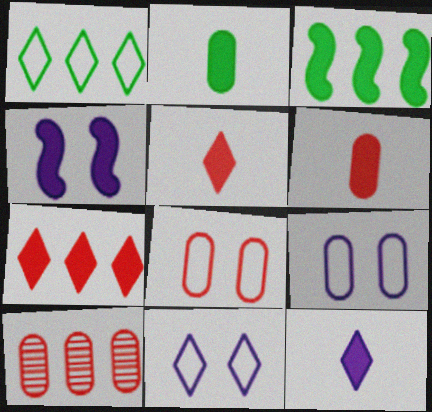[[2, 4, 7], 
[2, 9, 10], 
[6, 8, 10]]